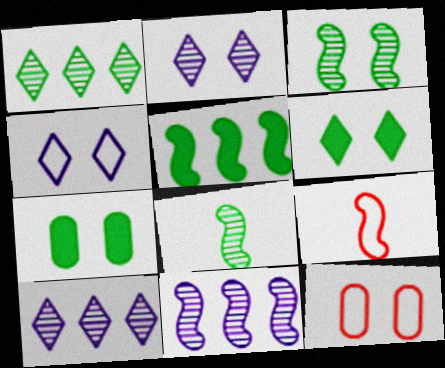[[7, 9, 10]]